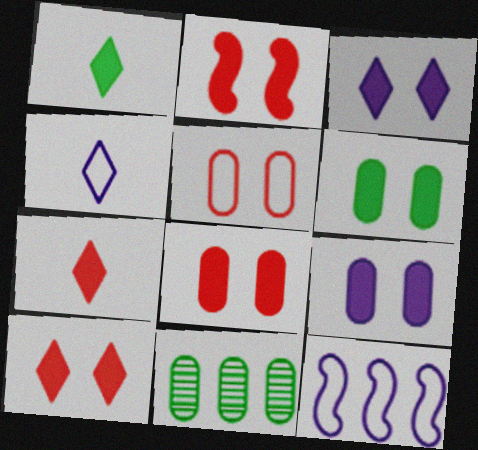[[2, 3, 6], 
[2, 4, 11], 
[2, 8, 10], 
[6, 8, 9]]